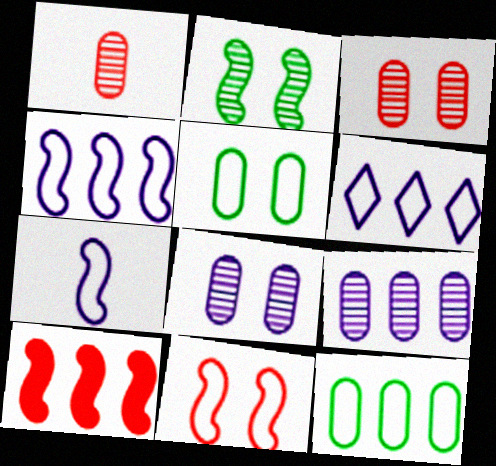[[2, 7, 10]]